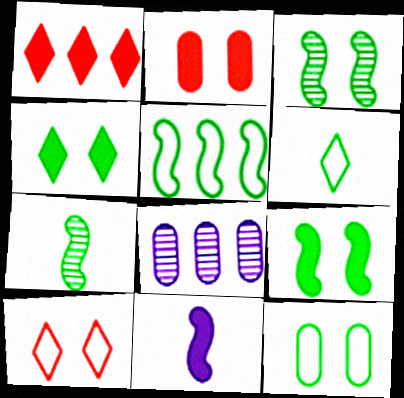[[1, 5, 8], 
[3, 4, 12], 
[5, 6, 12], 
[5, 7, 9]]